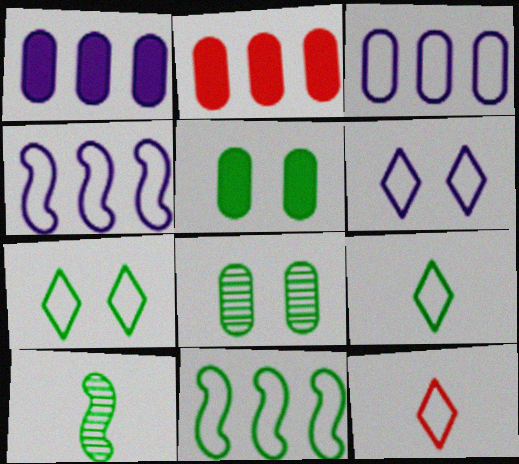[[2, 6, 10]]